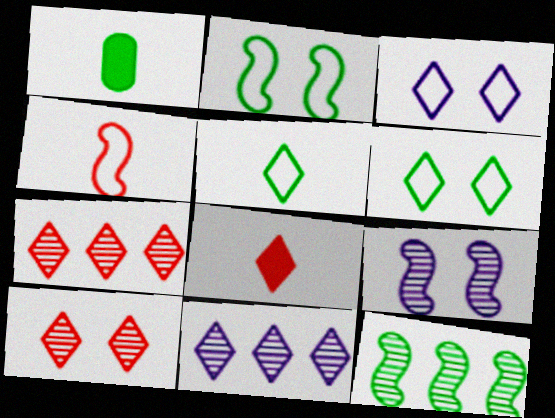[[1, 6, 12], 
[6, 8, 11]]